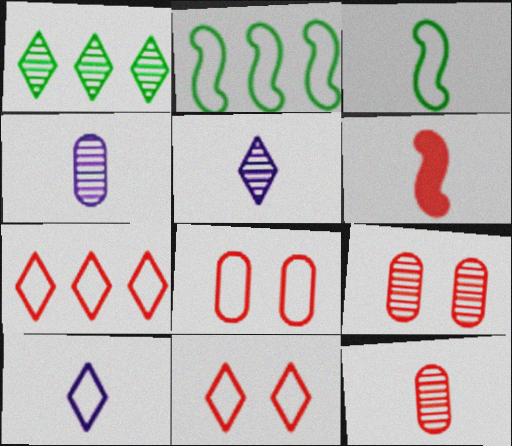[[2, 8, 10], 
[6, 7, 9]]